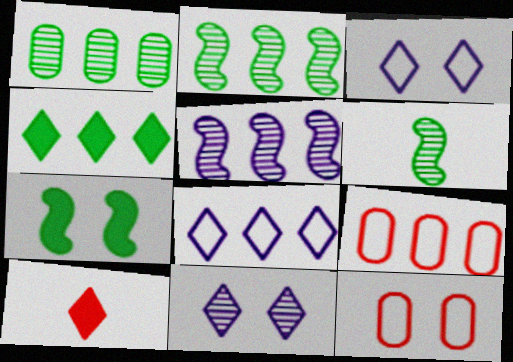[[4, 5, 9], 
[7, 11, 12]]